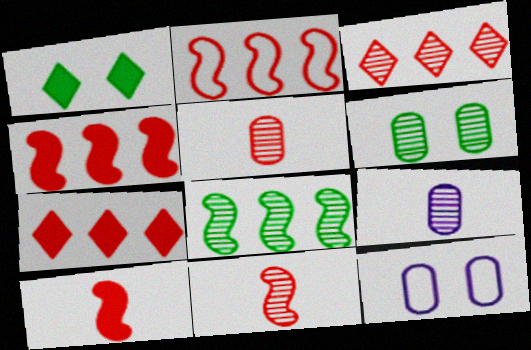[[1, 2, 9]]